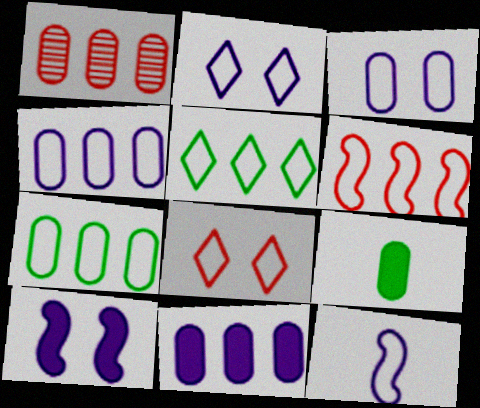[[1, 3, 9], 
[1, 7, 11], 
[2, 4, 12], 
[4, 5, 6], 
[7, 8, 12]]